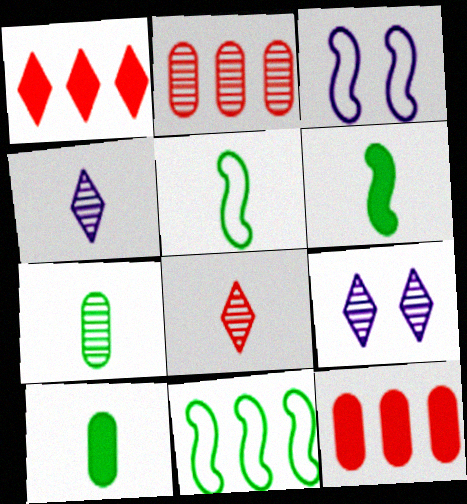[[1, 3, 7], 
[5, 9, 12]]